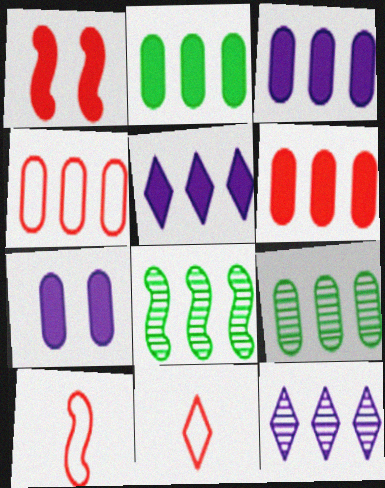[[2, 3, 6], 
[3, 4, 9], 
[4, 5, 8], 
[7, 8, 11]]